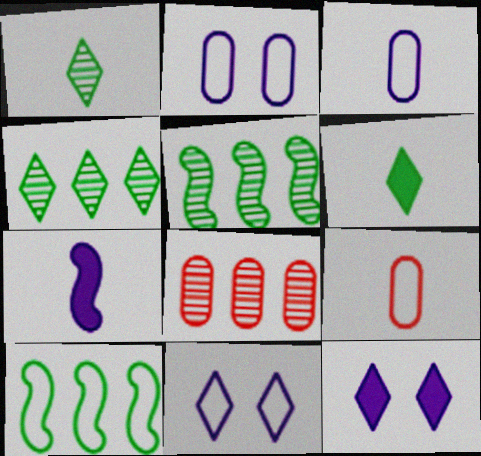[[1, 7, 9], 
[5, 9, 12], 
[9, 10, 11]]